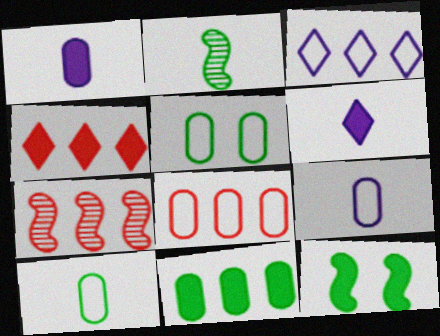[[1, 4, 12], 
[3, 7, 11], 
[4, 7, 8], 
[5, 6, 7], 
[5, 8, 9]]